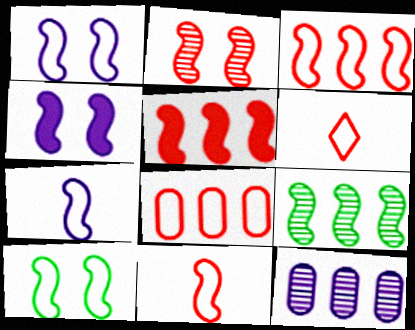[[2, 4, 10], 
[2, 5, 11], 
[3, 7, 10], 
[4, 9, 11]]